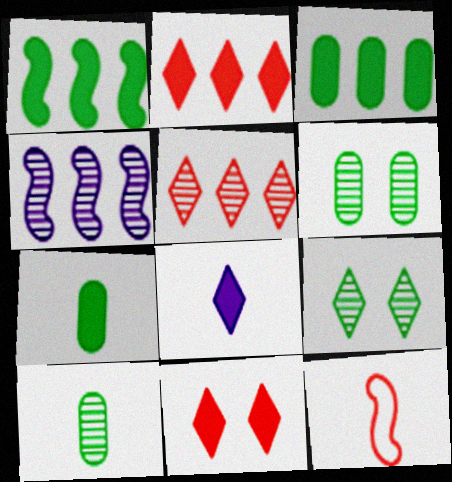[[8, 10, 12]]